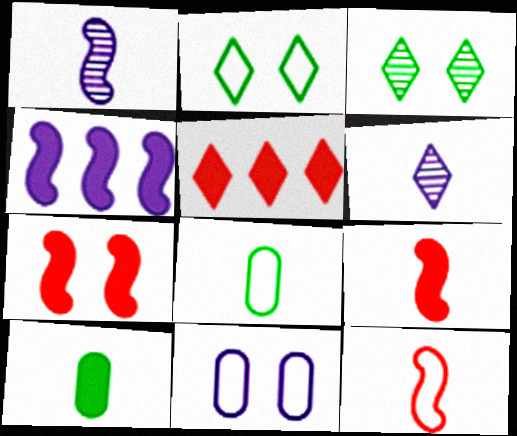[[2, 5, 6], 
[3, 7, 11], 
[4, 6, 11], 
[6, 8, 9], 
[6, 10, 12]]